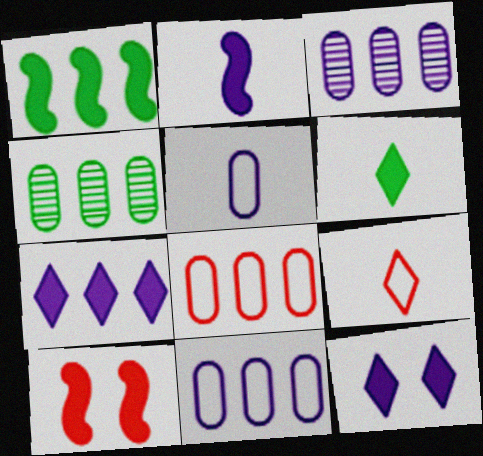[[1, 2, 10]]